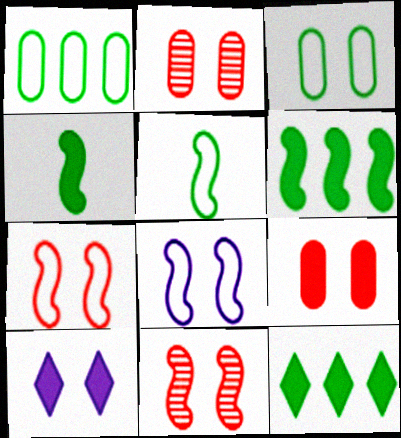[[3, 10, 11]]